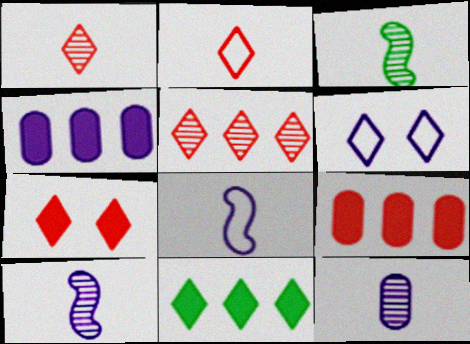[[1, 3, 12], 
[1, 6, 11], 
[2, 5, 7], 
[3, 6, 9], 
[4, 6, 10]]